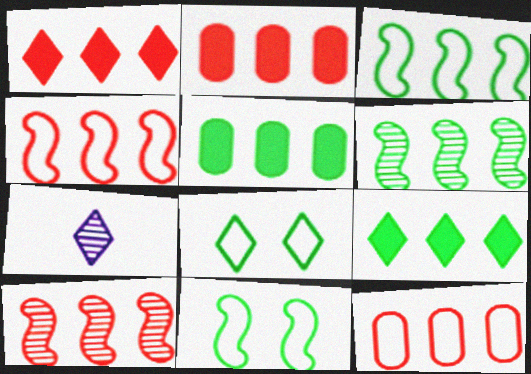[[1, 7, 8], 
[1, 10, 12], 
[2, 7, 11]]